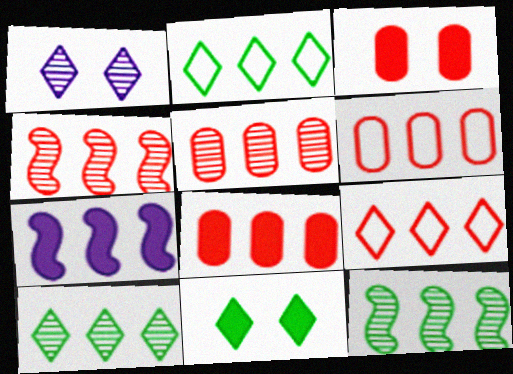[[2, 5, 7], 
[4, 8, 9], 
[5, 6, 8], 
[6, 7, 10]]